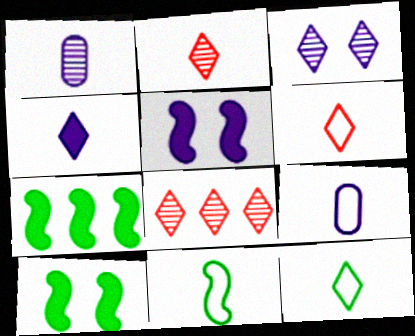[[2, 4, 12], 
[6, 9, 11], 
[8, 9, 10]]